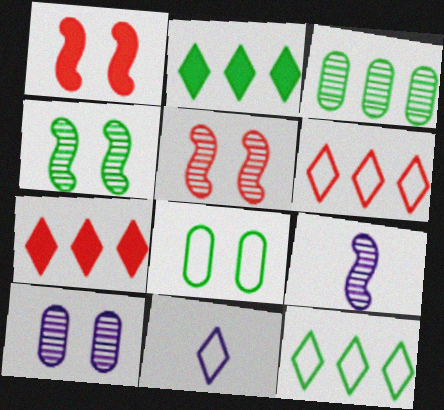[[1, 3, 11], 
[7, 8, 9]]